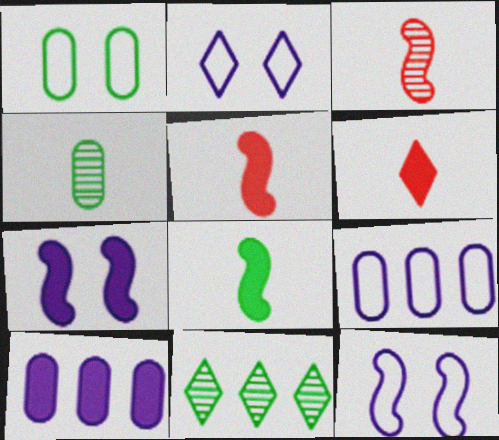[[1, 8, 11], 
[2, 6, 11]]